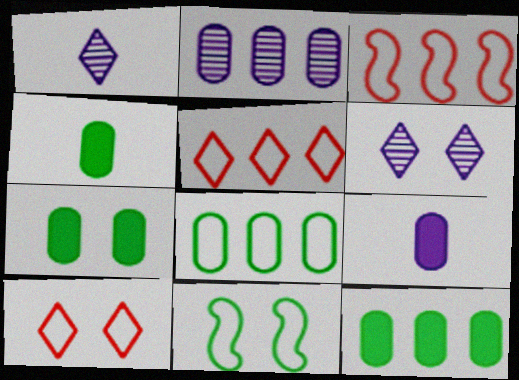[[1, 3, 7], 
[3, 4, 6], 
[4, 7, 12]]